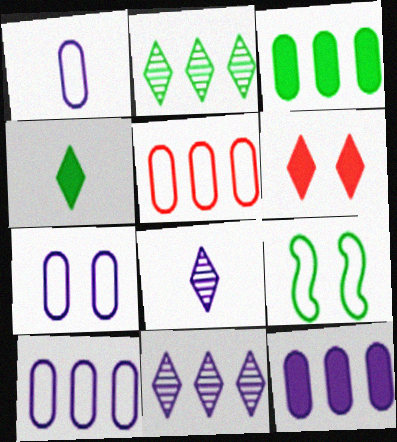[[1, 7, 10]]